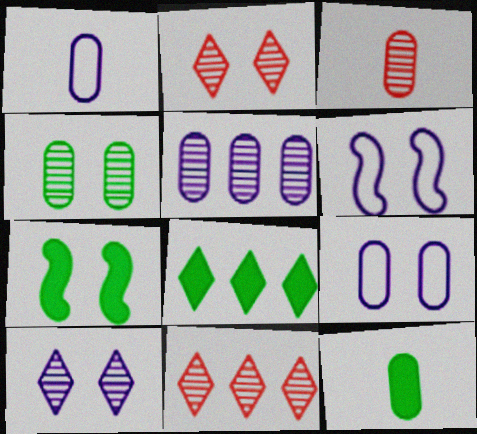[[1, 3, 12], 
[1, 7, 11], 
[2, 7, 9], 
[3, 4, 5], 
[3, 6, 8], 
[6, 11, 12], 
[7, 8, 12]]